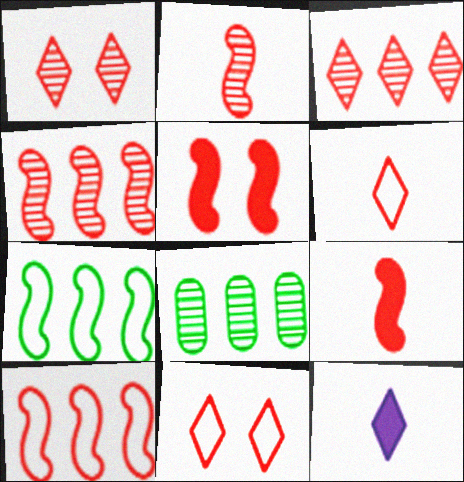[[2, 5, 10]]